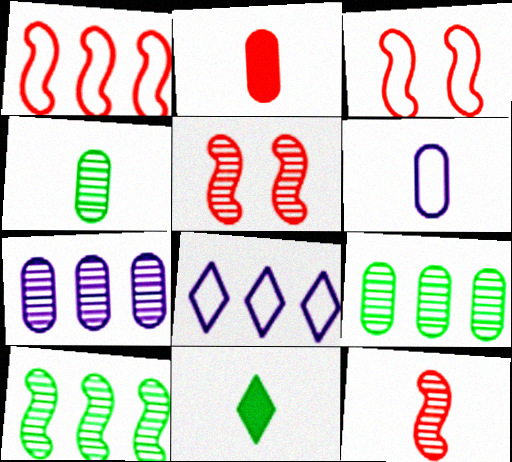[[2, 4, 6], 
[3, 7, 11], 
[6, 11, 12]]